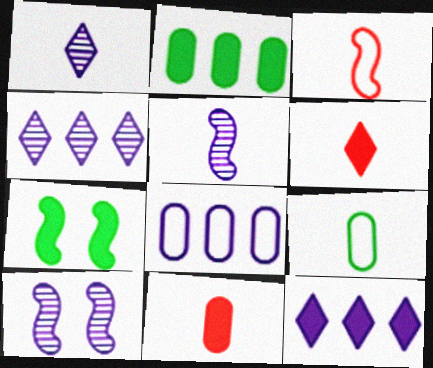[[5, 6, 9], 
[7, 11, 12]]